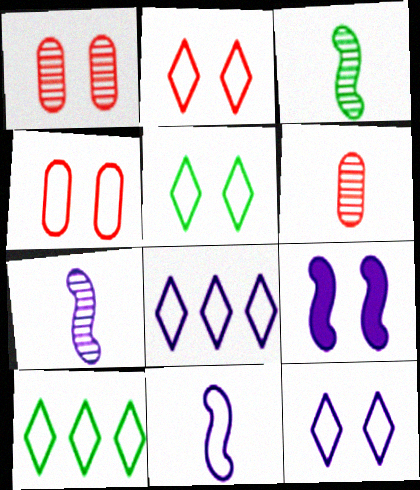[[1, 5, 9], 
[2, 5, 12], 
[4, 10, 11], 
[6, 9, 10]]